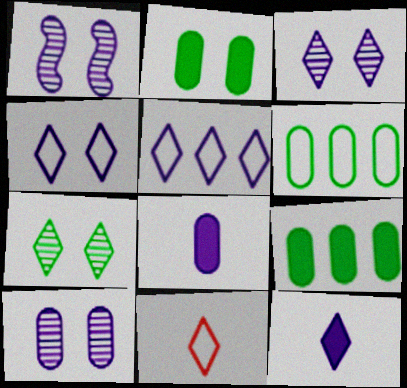[[1, 3, 10], 
[1, 5, 8], 
[1, 9, 11], 
[3, 5, 12]]